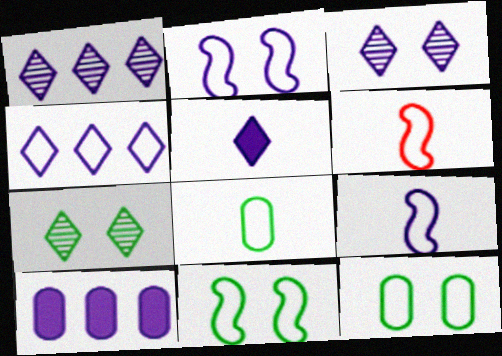[[3, 4, 5], 
[3, 9, 10], 
[4, 6, 12], 
[6, 7, 10]]